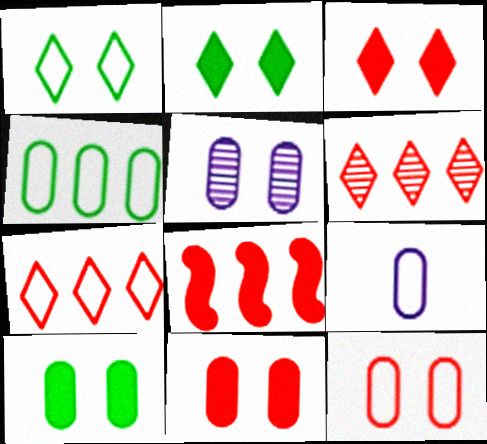[[4, 9, 12], 
[5, 10, 12]]